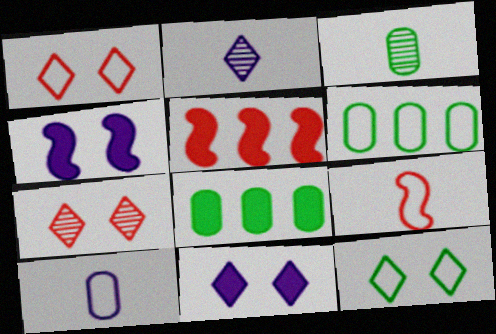[[7, 11, 12]]